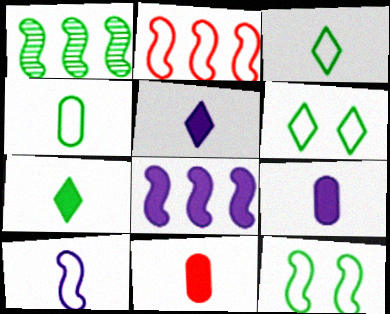[[1, 2, 8], 
[2, 10, 12]]